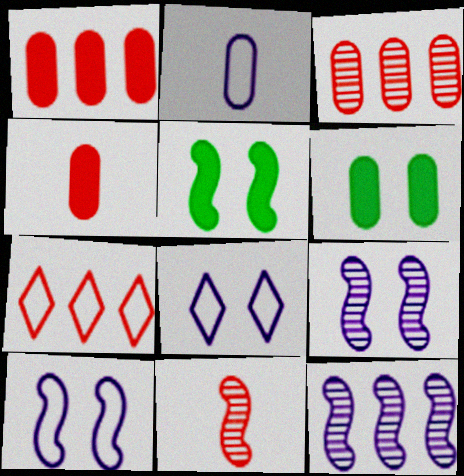[[2, 3, 6]]